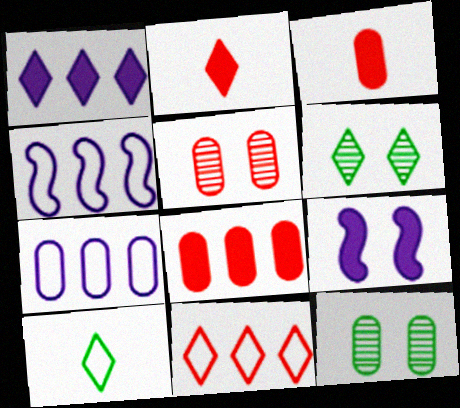[[2, 4, 12], 
[3, 4, 6], 
[3, 7, 12]]